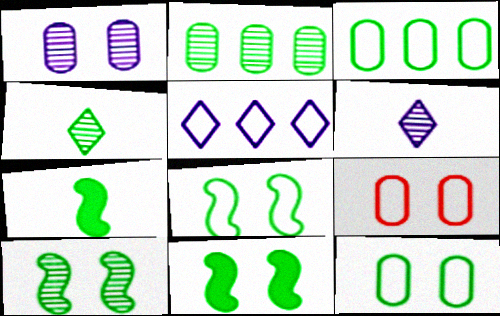[[2, 4, 10], 
[3, 4, 11], 
[8, 10, 11]]